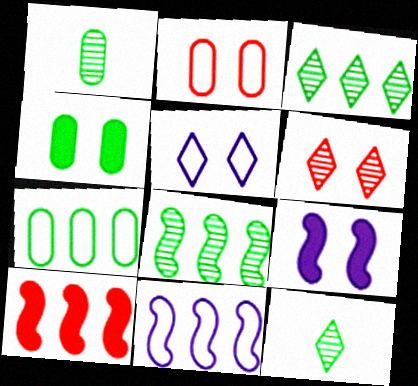[[1, 4, 7], 
[1, 5, 10], 
[8, 10, 11]]